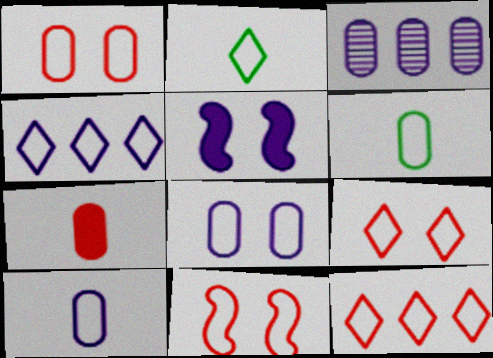[[1, 9, 11], 
[2, 4, 9], 
[4, 6, 11]]